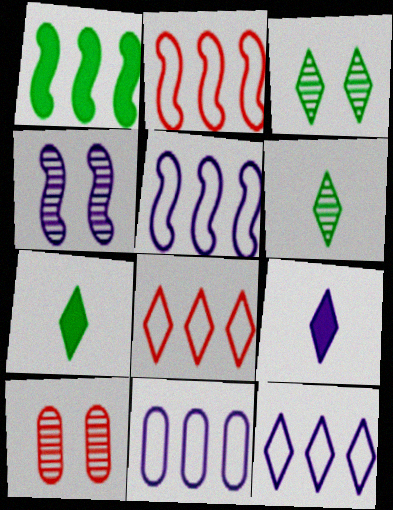[[3, 4, 10], 
[3, 8, 9], 
[4, 9, 11], 
[5, 7, 10], 
[5, 11, 12]]